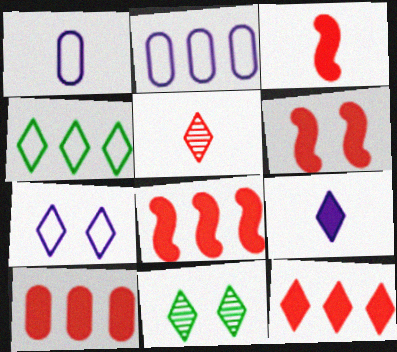[[1, 8, 11], 
[2, 3, 11], 
[3, 6, 8], 
[8, 10, 12]]